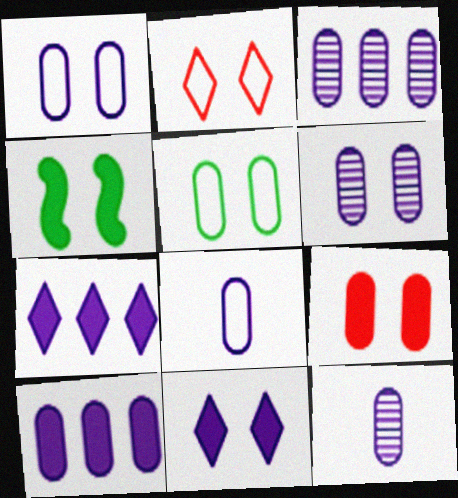[[1, 10, 12], 
[2, 4, 6], 
[3, 6, 12], 
[4, 9, 11], 
[5, 6, 9], 
[6, 8, 10]]